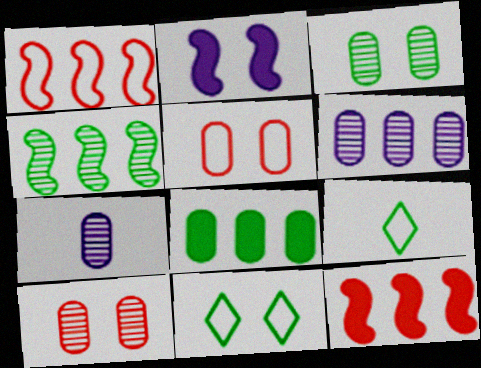[[2, 10, 11], 
[5, 7, 8], 
[7, 11, 12]]